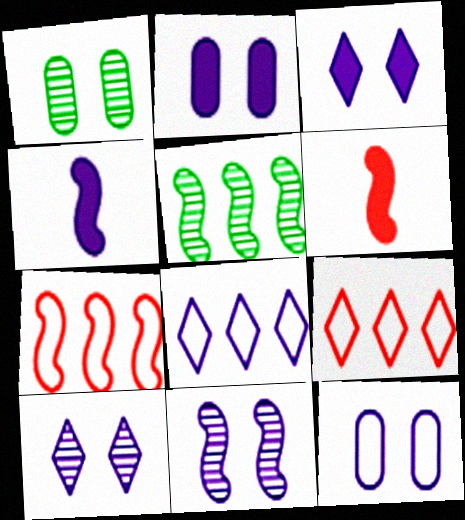[[1, 4, 9], 
[1, 6, 8], 
[3, 11, 12]]